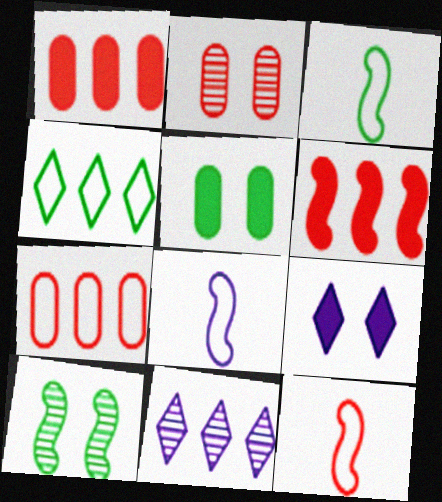[[3, 8, 12], 
[5, 11, 12], 
[6, 8, 10]]